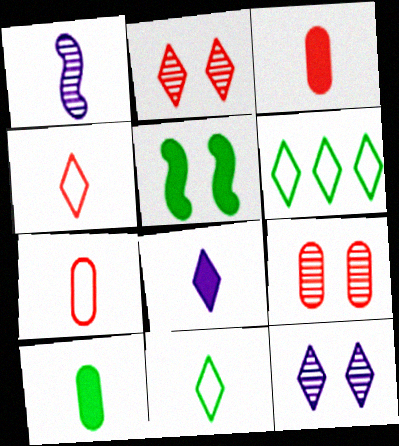[[1, 3, 11], 
[1, 4, 10], 
[2, 6, 8]]